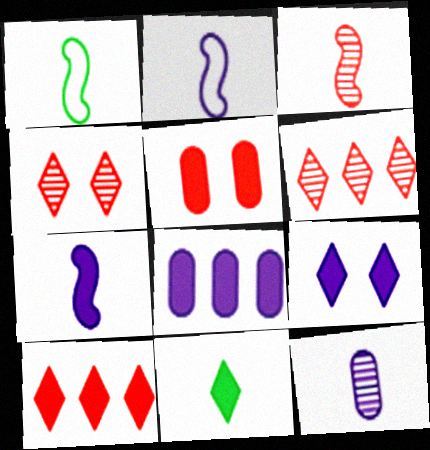[[1, 3, 7], 
[1, 4, 8], 
[7, 8, 9], 
[9, 10, 11]]